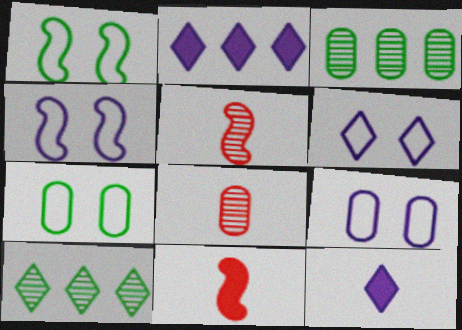[[1, 2, 8], 
[2, 5, 7], 
[3, 6, 11], 
[4, 6, 9], 
[9, 10, 11]]